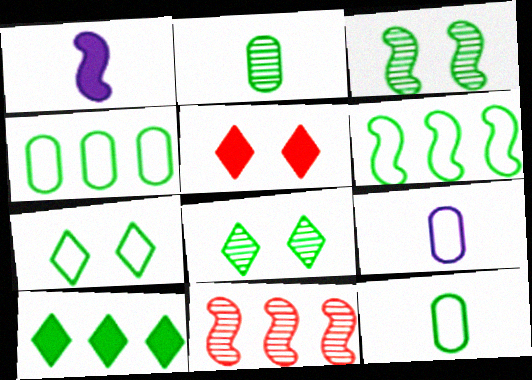[[3, 10, 12], 
[6, 7, 12]]